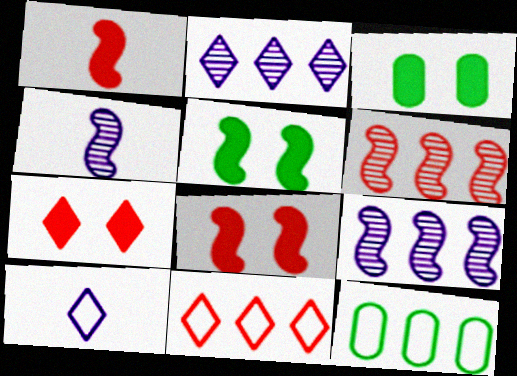[[3, 4, 11], 
[3, 6, 10], 
[4, 7, 12]]